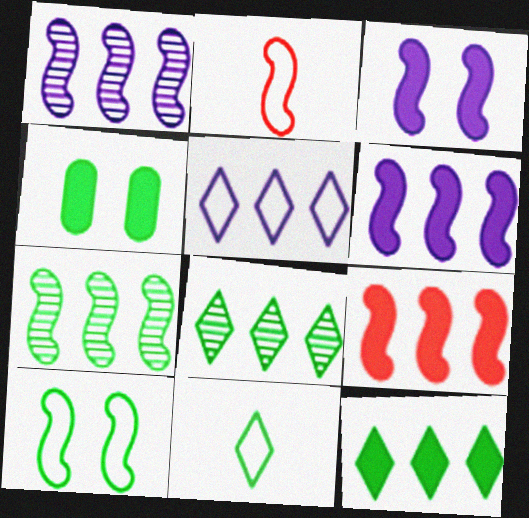[[2, 3, 7], 
[4, 7, 11]]